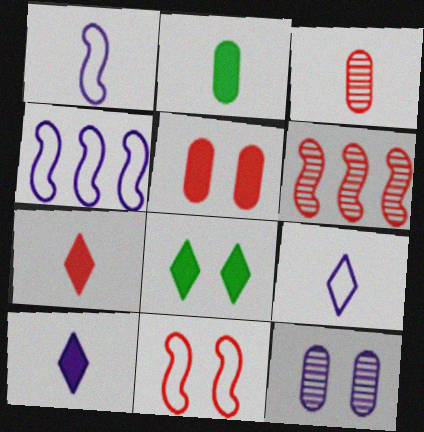[[3, 4, 8], 
[4, 10, 12], 
[8, 11, 12]]